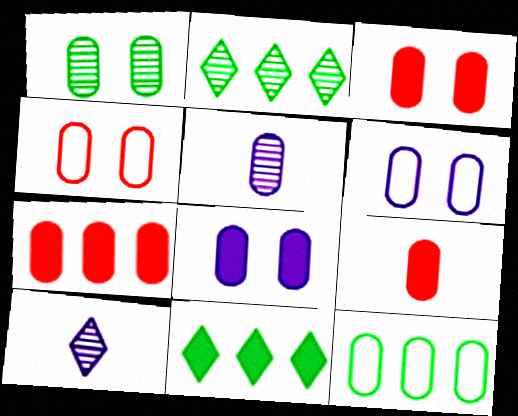[[1, 3, 6], 
[1, 4, 8], 
[3, 5, 12], 
[3, 7, 9]]